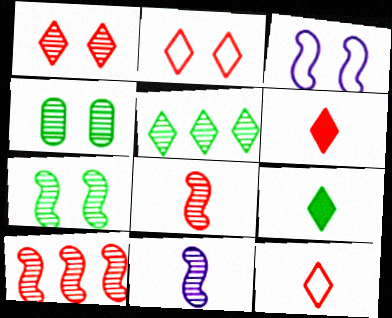[[7, 10, 11]]